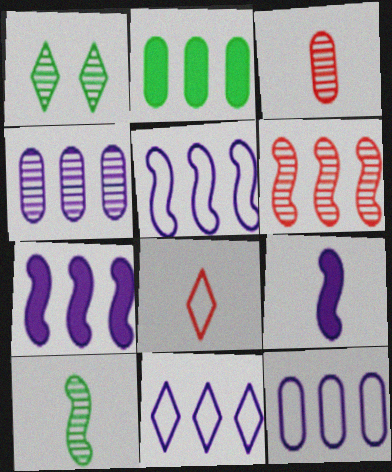[[2, 6, 11], 
[4, 7, 11], 
[5, 11, 12]]